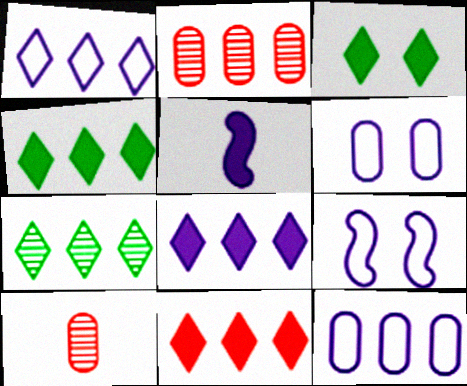[[1, 7, 11], 
[4, 8, 11], 
[4, 9, 10]]